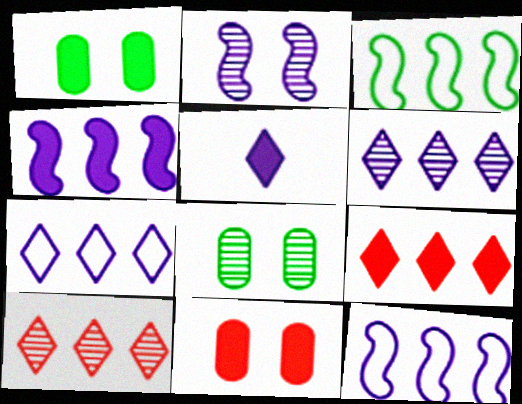[]